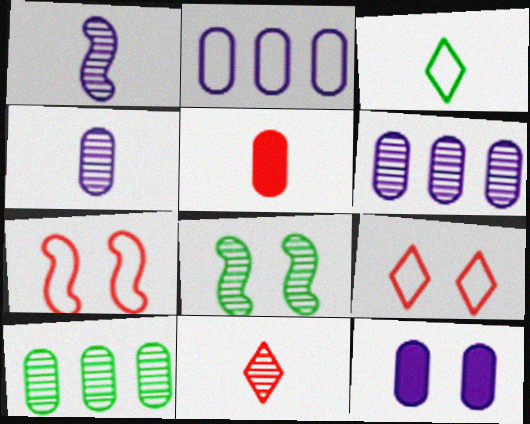[[1, 3, 5], 
[2, 3, 7], 
[2, 4, 12], 
[6, 8, 11], 
[8, 9, 12]]